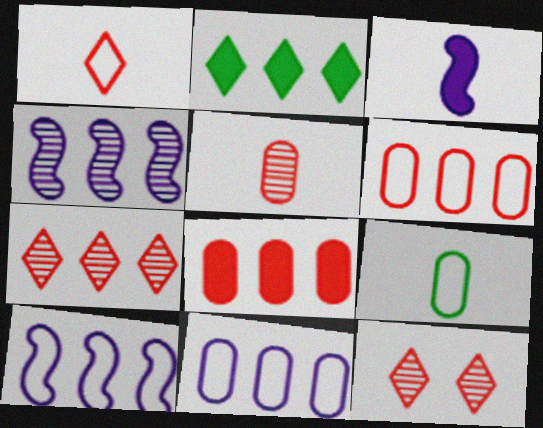[[2, 4, 6]]